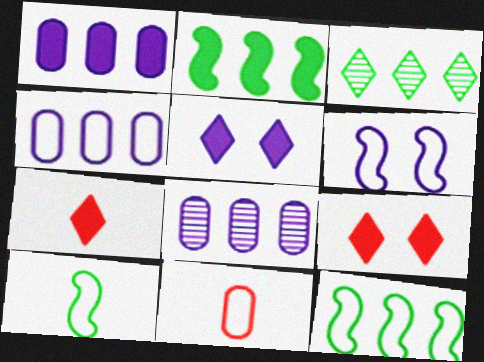[[1, 4, 8], 
[8, 9, 10]]